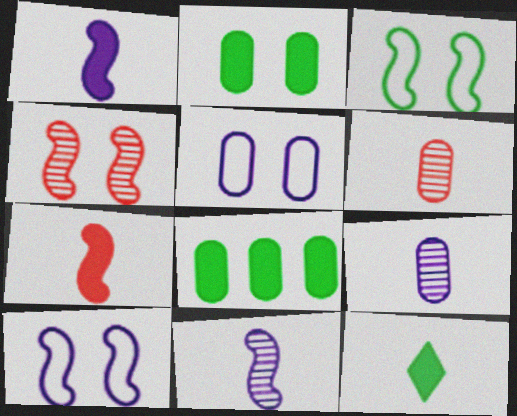[[5, 6, 8]]